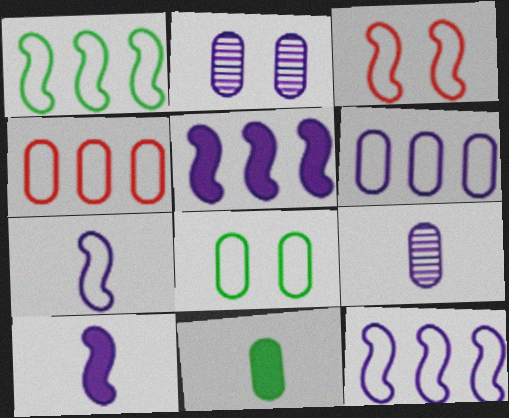[[1, 3, 7], 
[2, 4, 11]]